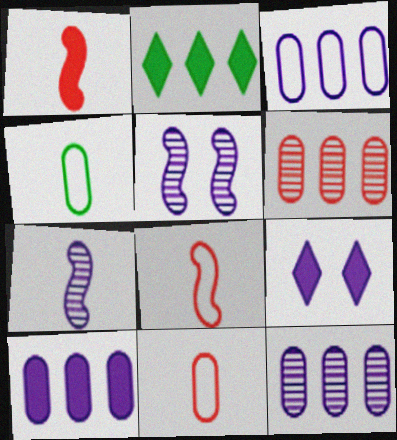[[2, 5, 11], 
[3, 7, 9], 
[3, 10, 12]]